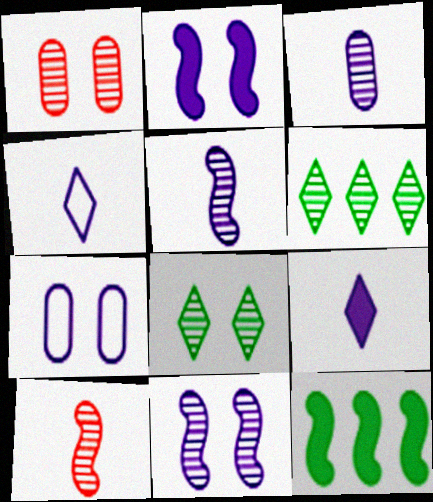[[1, 4, 12], 
[1, 5, 6], 
[1, 8, 11]]